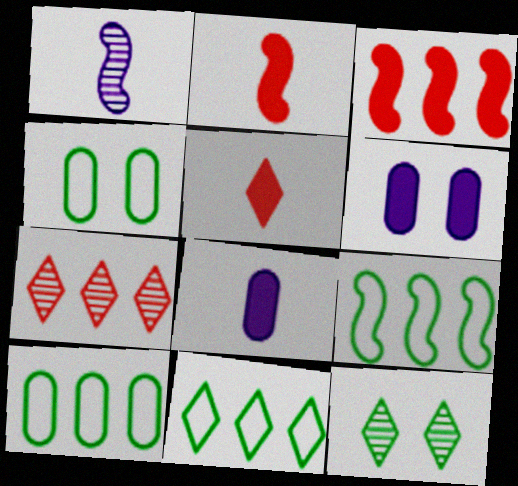[[9, 10, 11]]